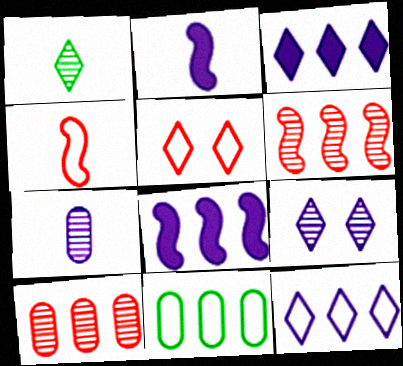[[1, 3, 5], 
[3, 6, 11]]